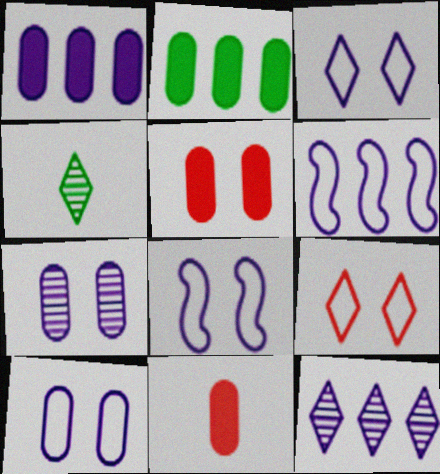[[1, 6, 12], 
[3, 8, 10], 
[4, 5, 6]]